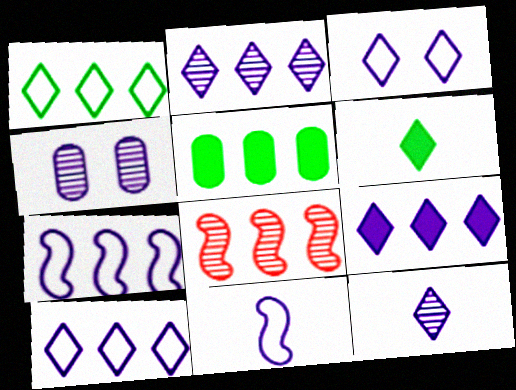[[2, 9, 10], 
[3, 9, 12], 
[4, 9, 11], 
[5, 8, 10]]